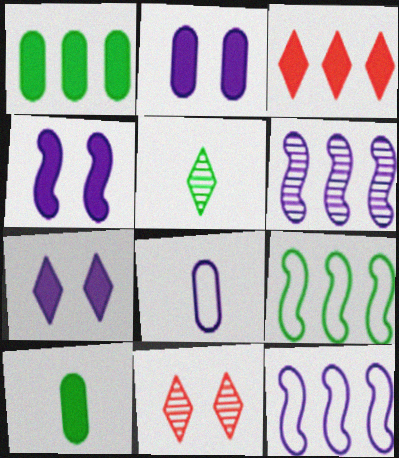[[2, 4, 7], 
[3, 4, 10], 
[6, 7, 8], 
[10, 11, 12]]